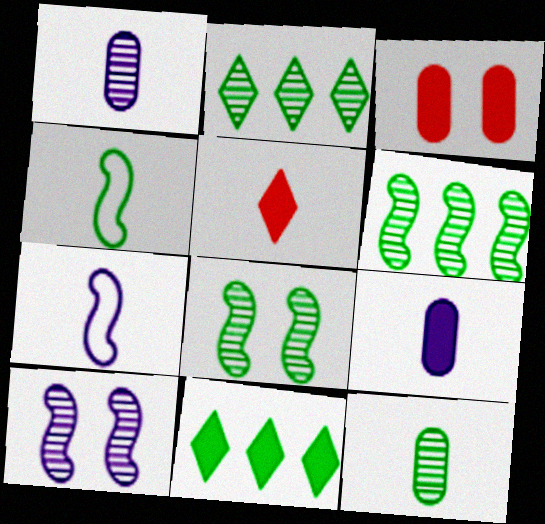[[1, 4, 5], 
[2, 3, 7], 
[2, 8, 12], 
[5, 7, 12]]